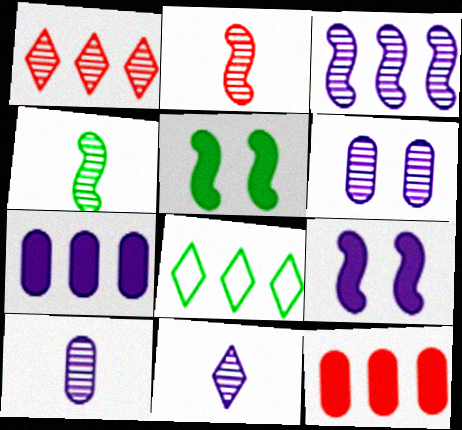[[1, 4, 6], 
[3, 6, 11], 
[3, 8, 12]]